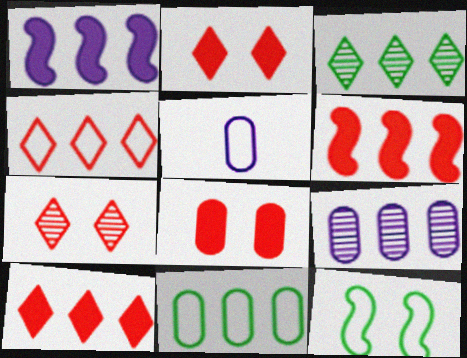[[4, 5, 12]]